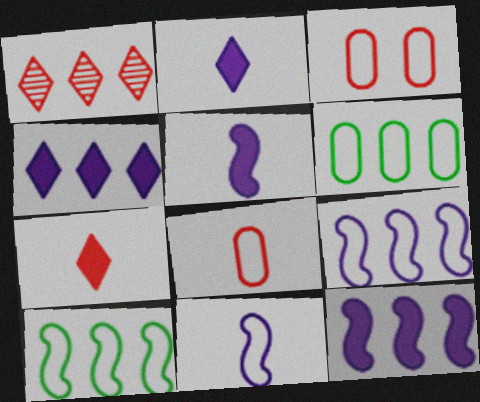[[1, 6, 12]]